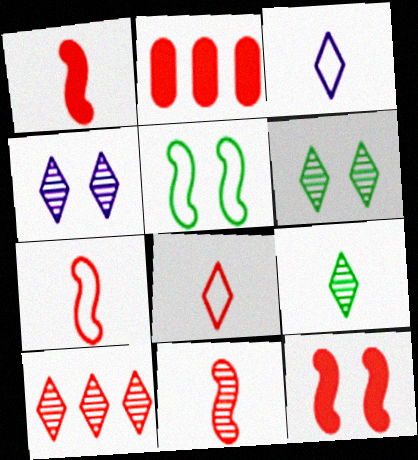[[1, 7, 11], 
[4, 9, 10]]